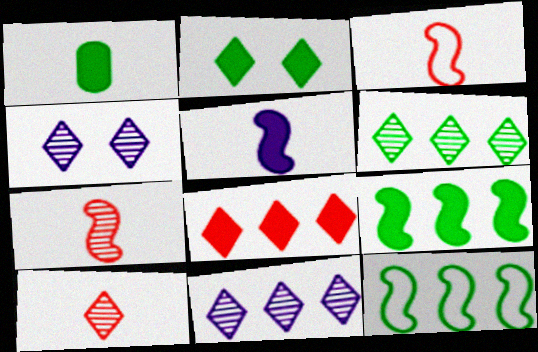[[1, 2, 9], 
[4, 6, 10]]